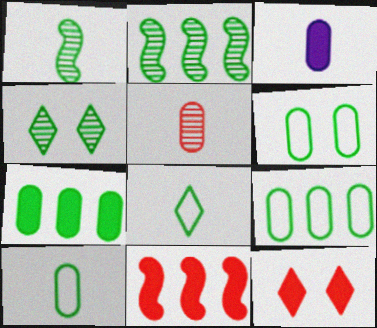[[3, 5, 10], 
[6, 9, 10]]